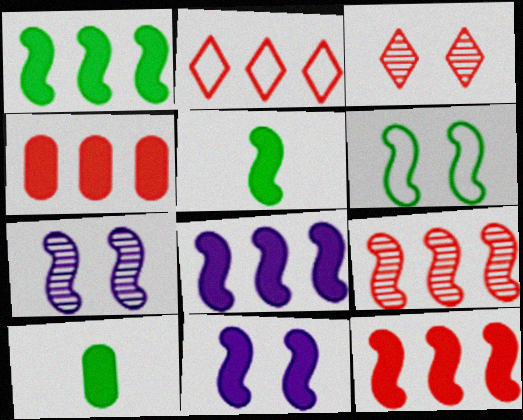[[1, 8, 12], 
[2, 4, 9], 
[2, 7, 10], 
[5, 11, 12]]